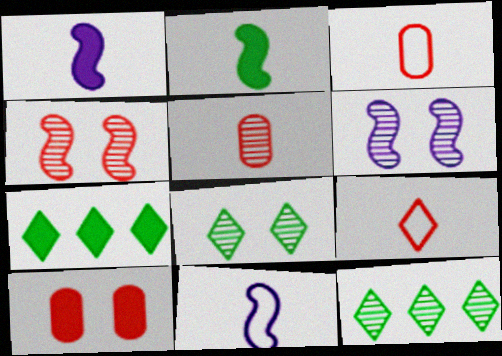[[1, 7, 10], 
[3, 6, 7], 
[5, 6, 12], 
[10, 11, 12]]